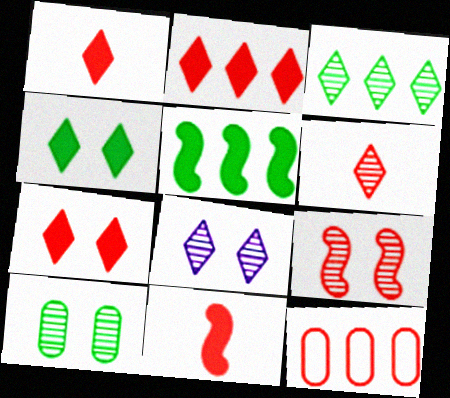[[1, 2, 7], 
[1, 9, 12], 
[3, 6, 8], 
[8, 9, 10]]